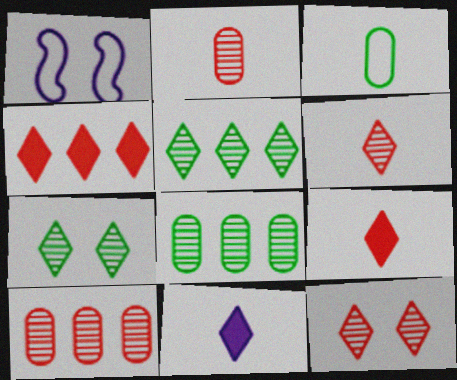[[1, 8, 9]]